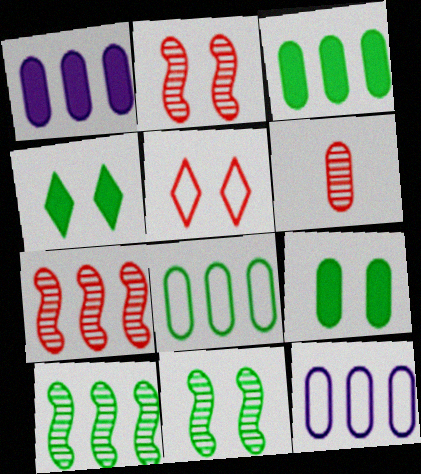[[6, 9, 12]]